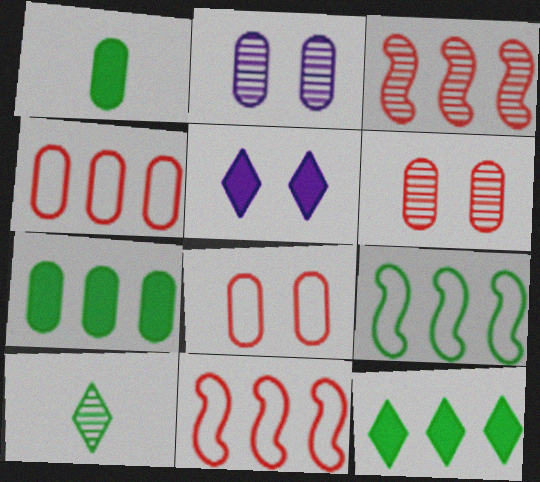[[1, 2, 4], 
[2, 3, 10]]